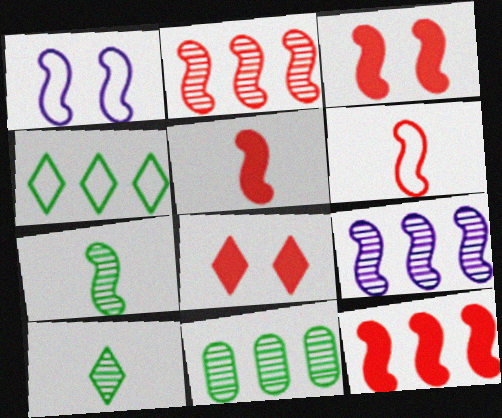[[1, 7, 12], 
[2, 3, 6], 
[3, 5, 12]]